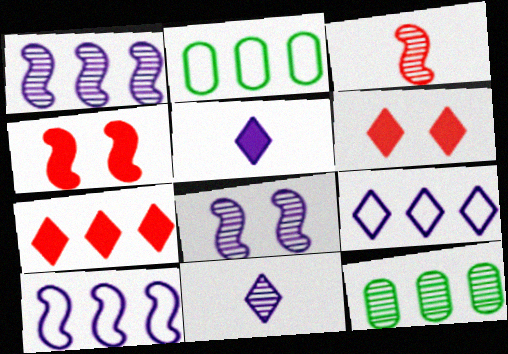[[1, 2, 7], 
[2, 4, 11], 
[7, 10, 12]]